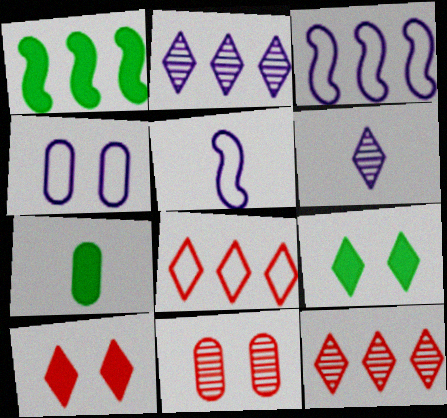[[1, 7, 9], 
[6, 8, 9]]